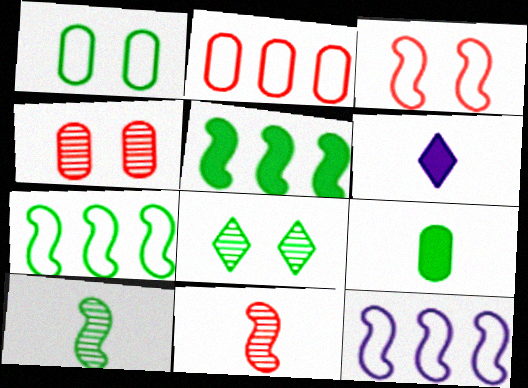[[4, 6, 7], 
[7, 8, 9]]